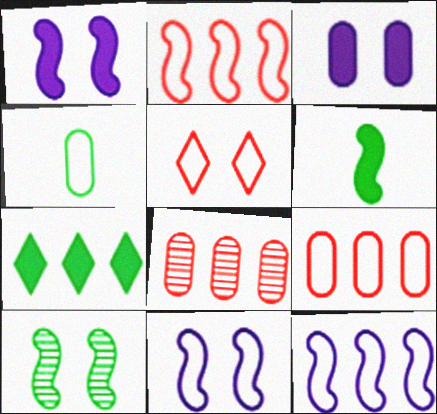[[3, 4, 8], 
[3, 5, 10], 
[4, 5, 12], 
[4, 7, 10], 
[7, 8, 12]]